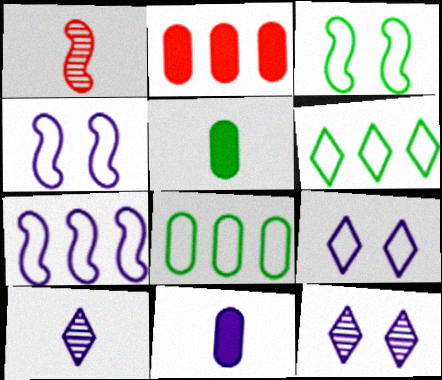[[2, 3, 10], 
[7, 11, 12]]